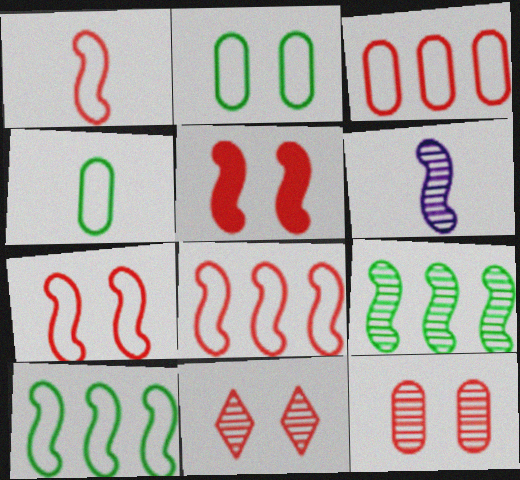[[1, 7, 8], 
[5, 6, 10]]